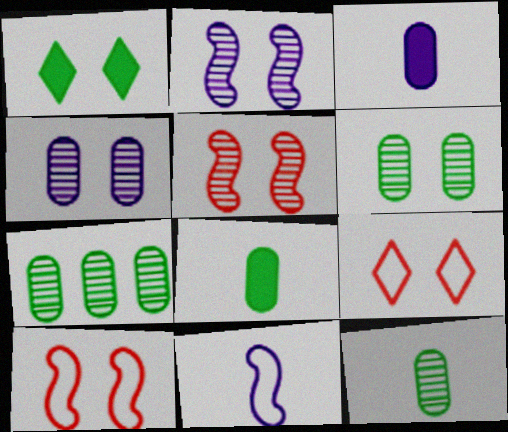[[1, 4, 10], 
[6, 7, 12]]